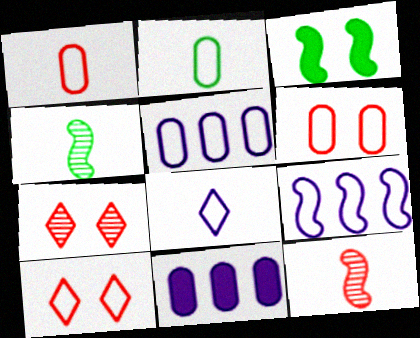[[2, 5, 6], 
[2, 9, 10], 
[3, 9, 12], 
[4, 10, 11]]